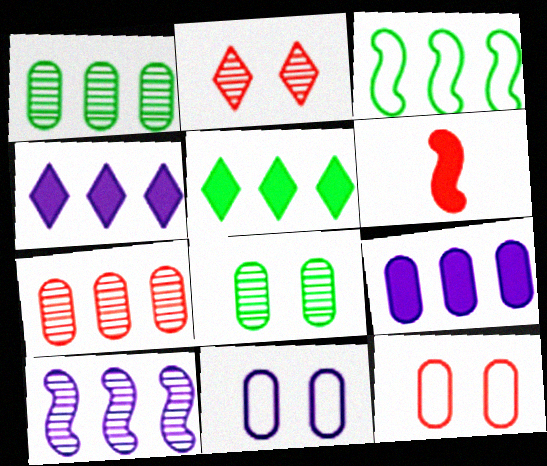[[1, 3, 5], 
[3, 4, 7]]